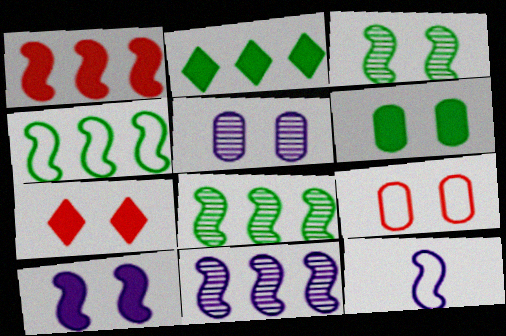[[1, 3, 12], 
[1, 4, 11], 
[5, 6, 9], 
[6, 7, 10], 
[10, 11, 12]]